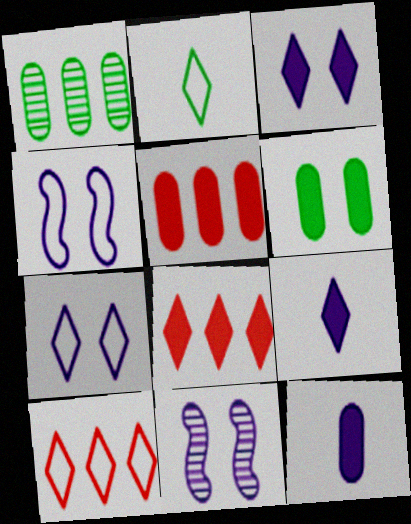[[2, 5, 11], 
[2, 7, 10], 
[5, 6, 12]]